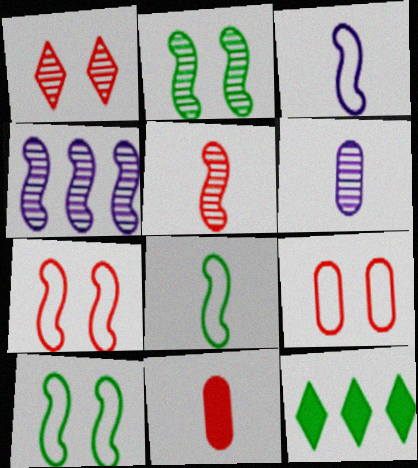[[2, 4, 5], 
[6, 7, 12]]